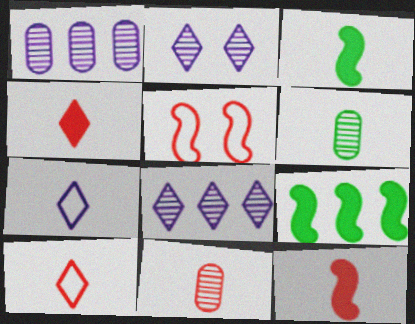[[3, 7, 11], 
[6, 7, 12], 
[10, 11, 12]]